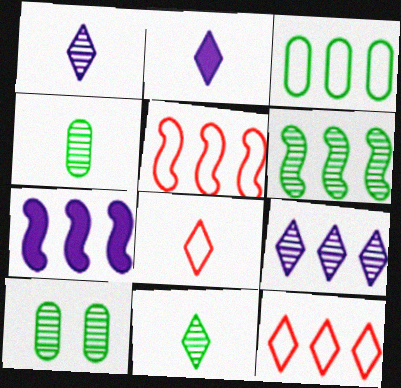[[2, 5, 10], 
[2, 8, 11], 
[5, 6, 7], 
[6, 10, 11], 
[7, 8, 10]]